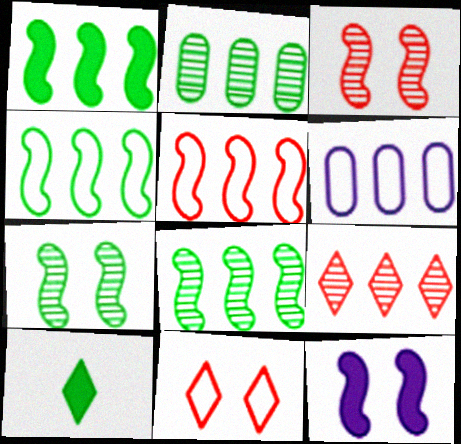[[1, 4, 8], 
[1, 6, 9], 
[3, 6, 10]]